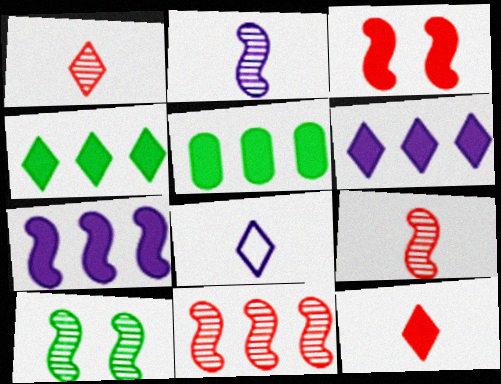[[2, 10, 11]]